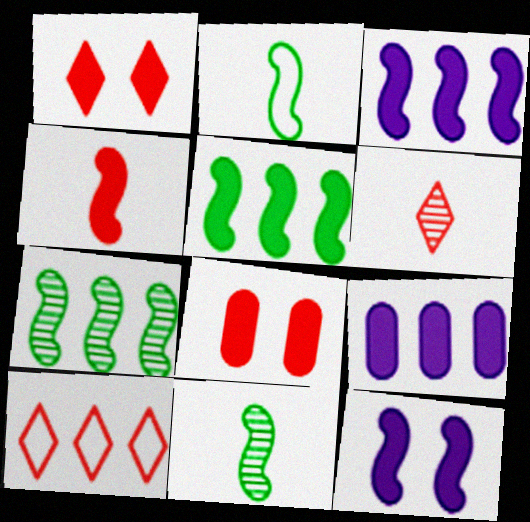[[1, 6, 10], 
[4, 5, 12], 
[7, 9, 10]]